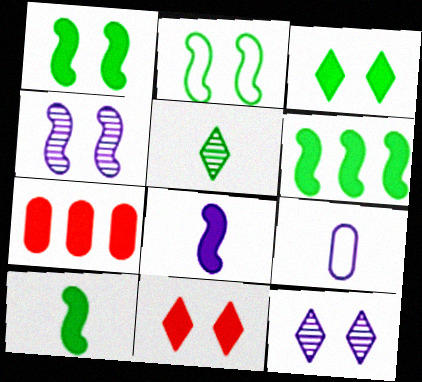[[1, 6, 10], 
[3, 7, 8]]